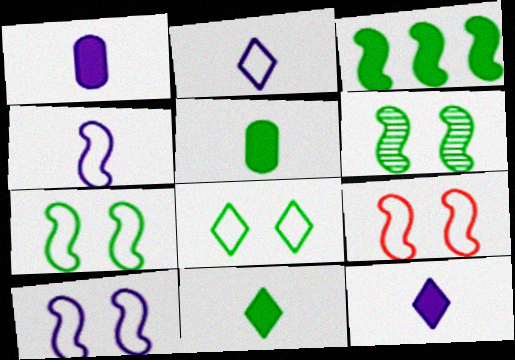[[7, 9, 10]]